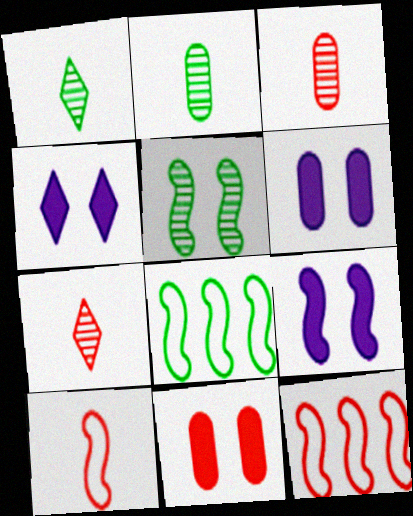[[1, 6, 12], 
[2, 4, 12], 
[3, 4, 8], 
[4, 6, 9], 
[6, 7, 8], 
[7, 11, 12]]